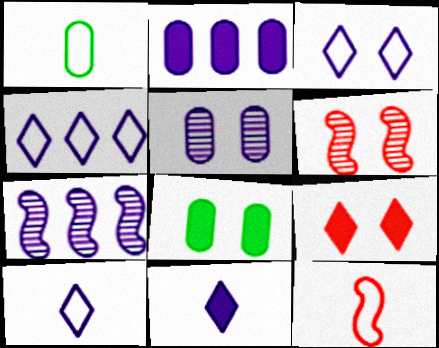[[1, 7, 9], 
[1, 10, 12], 
[2, 4, 7], 
[3, 4, 10], 
[3, 6, 8]]